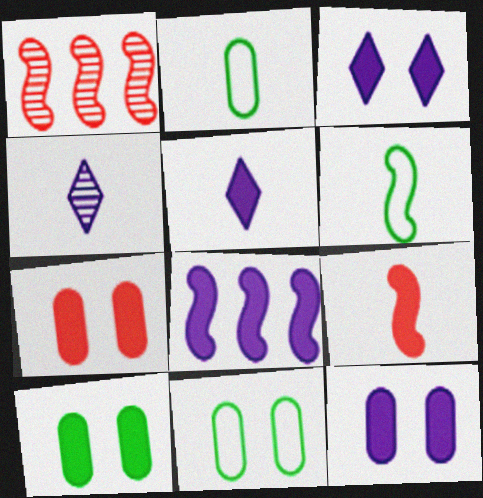[[1, 2, 3], 
[1, 5, 11], 
[2, 4, 9], 
[5, 8, 12], 
[7, 10, 12]]